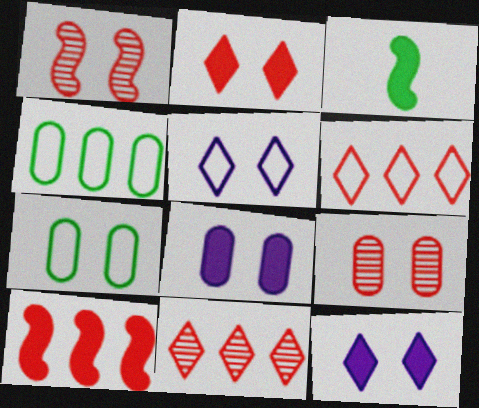[[1, 7, 12], 
[7, 8, 9]]